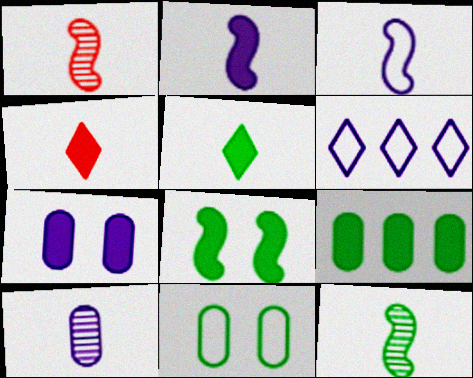[[5, 8, 9]]